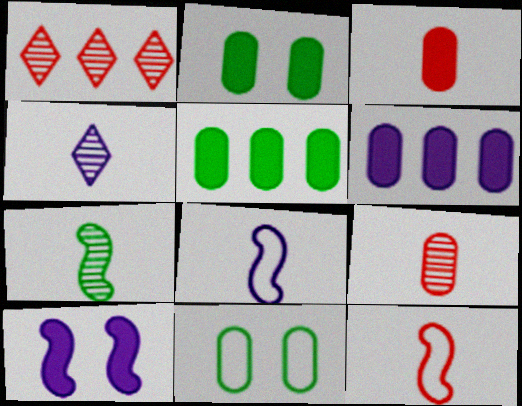[[1, 2, 8], 
[2, 3, 6], 
[4, 7, 9], 
[6, 9, 11]]